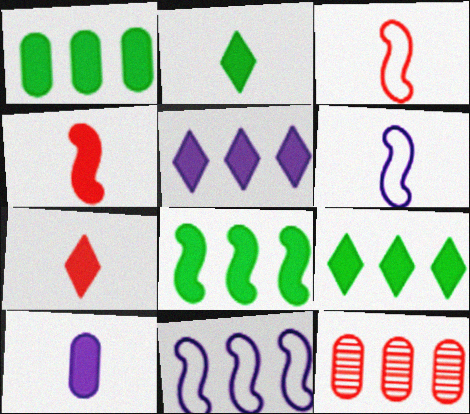[[1, 8, 9], 
[2, 4, 10], 
[9, 11, 12]]